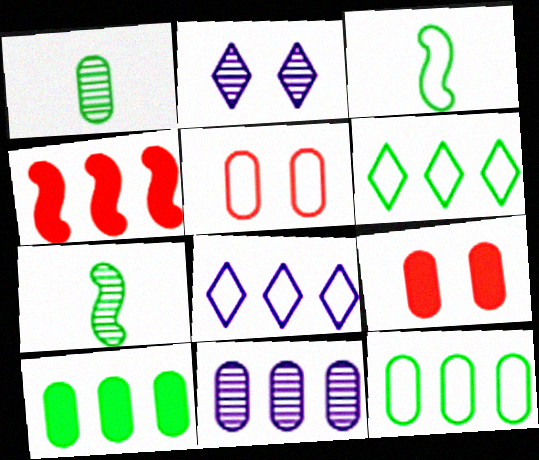[[3, 5, 8], 
[4, 6, 11], 
[7, 8, 9]]